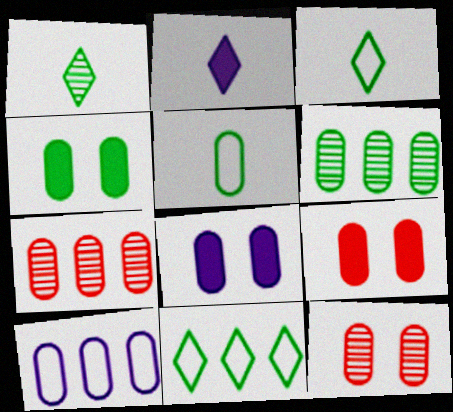[[4, 5, 6], 
[4, 8, 9], 
[5, 7, 8]]